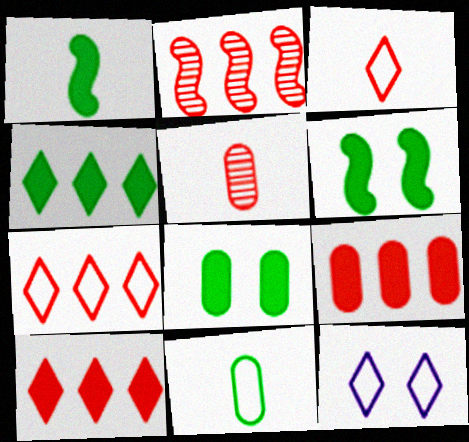[[1, 4, 8], 
[2, 7, 9]]